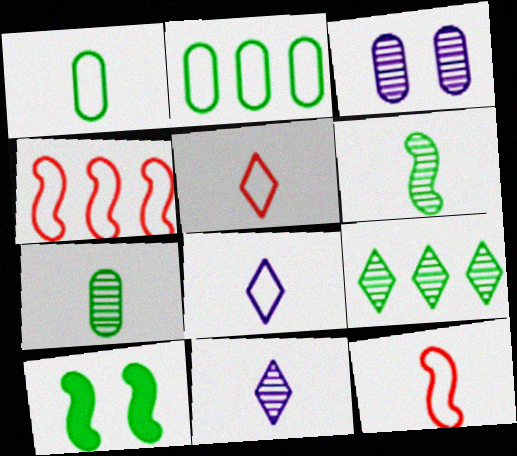[[1, 8, 12], 
[1, 9, 10]]